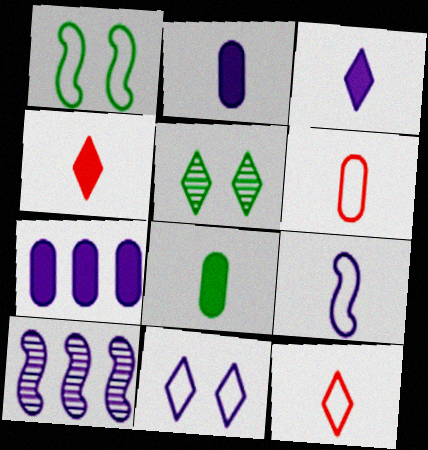[[2, 10, 11]]